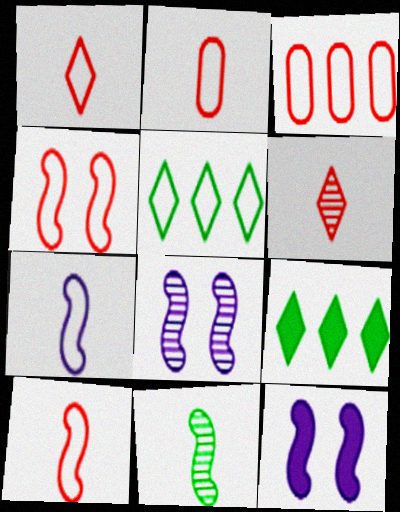[[1, 2, 10], 
[1, 3, 4], 
[2, 8, 9]]